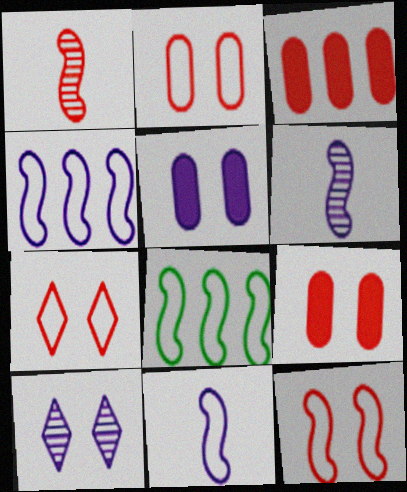[[1, 3, 7], 
[2, 7, 12], 
[8, 11, 12]]